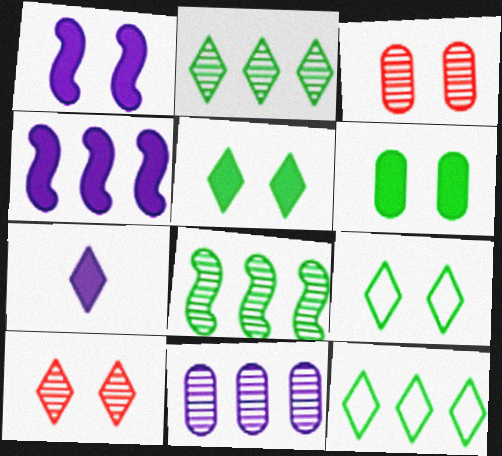[[1, 3, 9], 
[7, 10, 12]]